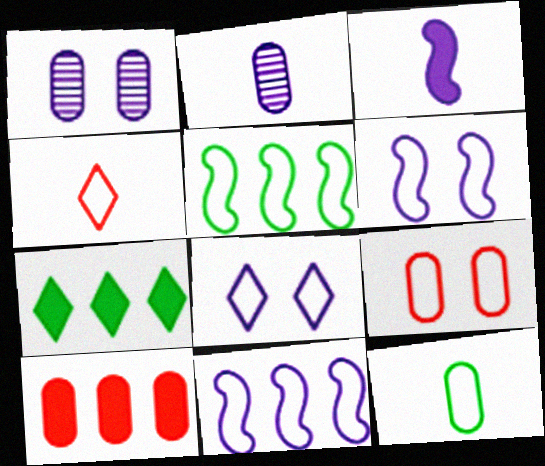[[1, 10, 12]]